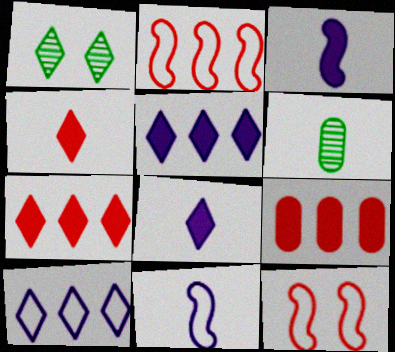[[1, 4, 10], 
[1, 9, 11], 
[4, 6, 11], 
[5, 6, 12]]